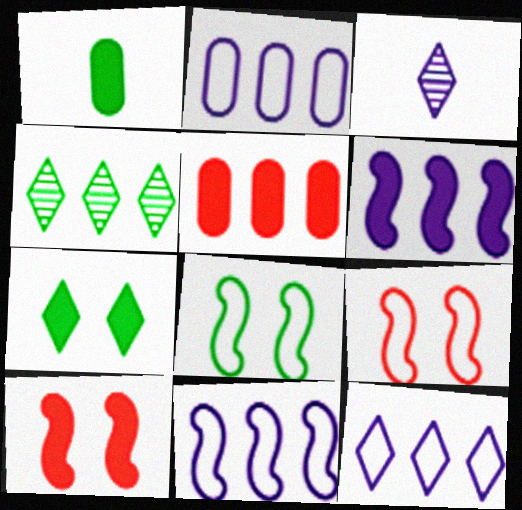[[1, 4, 8], 
[2, 11, 12], 
[3, 5, 8], 
[4, 5, 11]]